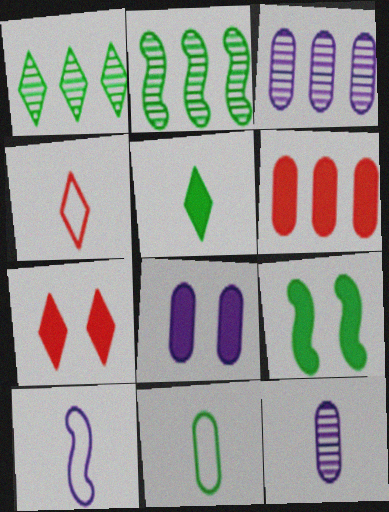[[1, 9, 11], 
[2, 4, 8], 
[3, 4, 9], 
[4, 10, 11], 
[7, 8, 9]]